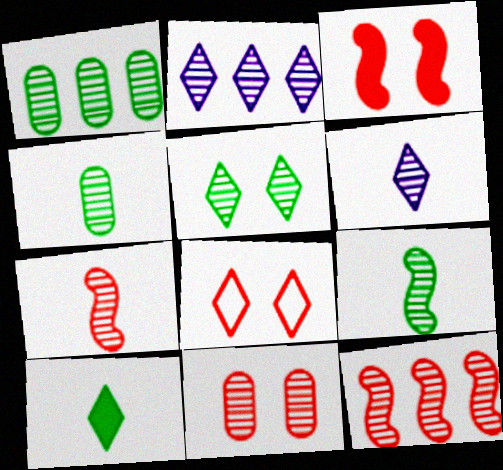[[1, 2, 12], 
[1, 5, 9], 
[2, 8, 10], 
[2, 9, 11], 
[3, 8, 11], 
[4, 6, 7]]